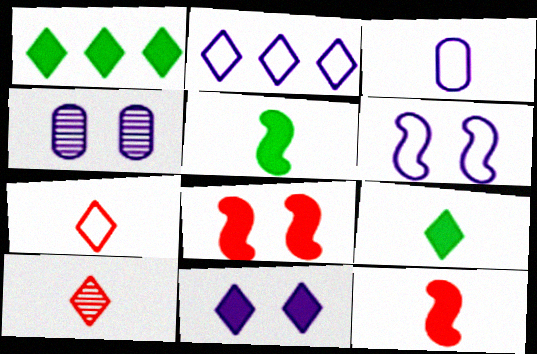[[2, 3, 6], 
[3, 5, 10], 
[4, 6, 11]]